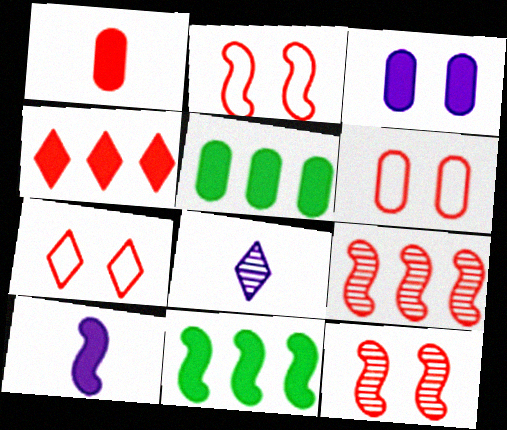[[1, 3, 5], 
[1, 7, 9], 
[2, 5, 8], 
[2, 6, 7], 
[6, 8, 11]]